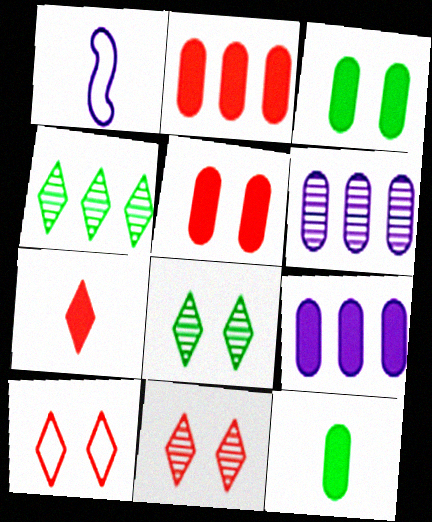[[1, 2, 8], 
[1, 4, 5], 
[5, 9, 12]]